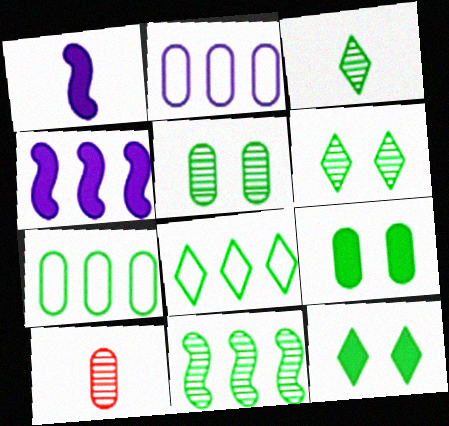[[2, 9, 10], 
[3, 5, 11], 
[3, 8, 12]]